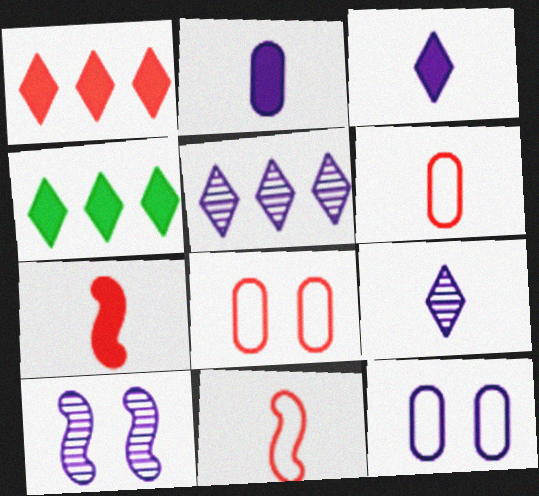[[4, 6, 10]]